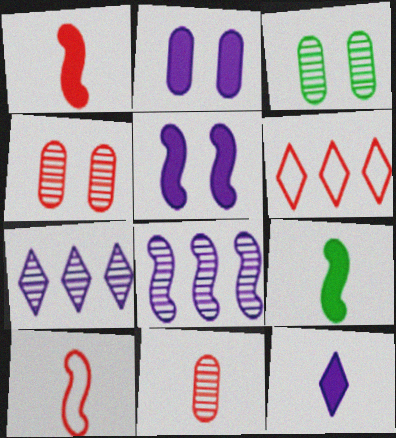[[1, 4, 6]]